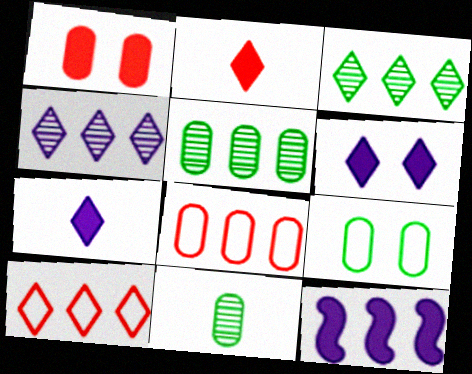[[3, 8, 12], 
[5, 10, 12]]